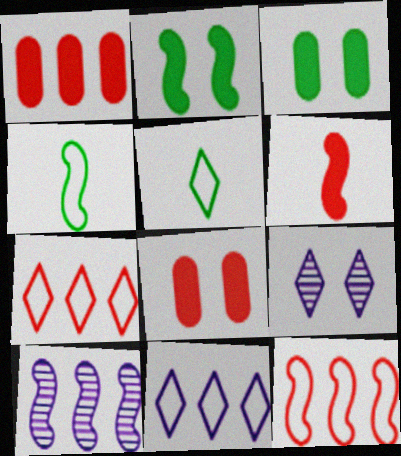[[1, 4, 9], 
[5, 8, 10]]